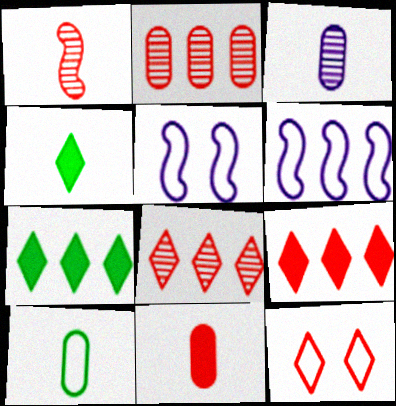[[2, 4, 5], 
[2, 6, 7], 
[3, 10, 11], 
[6, 10, 12]]